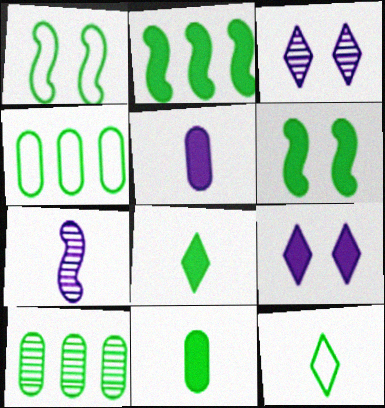[[1, 4, 12], 
[1, 8, 10], 
[6, 10, 12]]